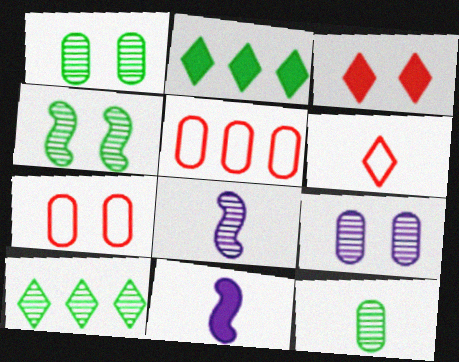[[2, 7, 8], 
[4, 10, 12], 
[6, 11, 12], 
[7, 10, 11]]